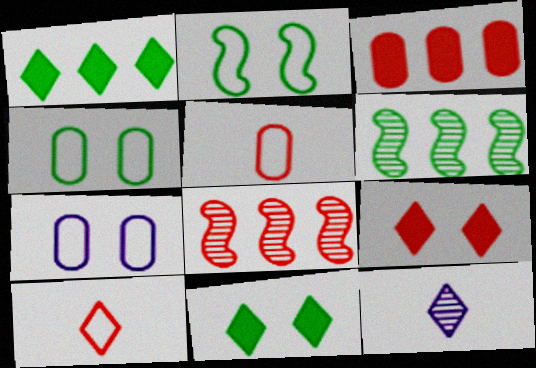[[2, 3, 12], 
[5, 8, 9]]